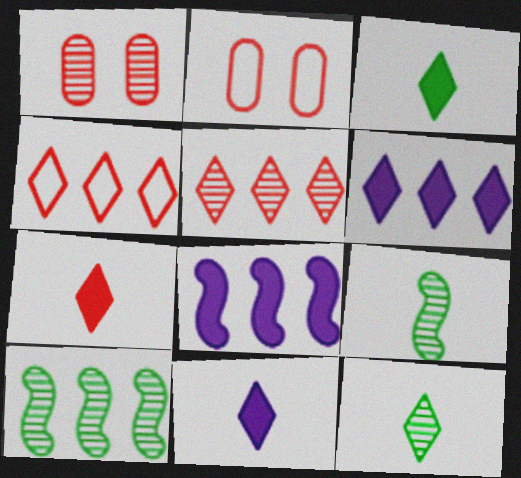[[2, 6, 9], 
[2, 8, 12], 
[2, 10, 11], 
[3, 7, 11]]